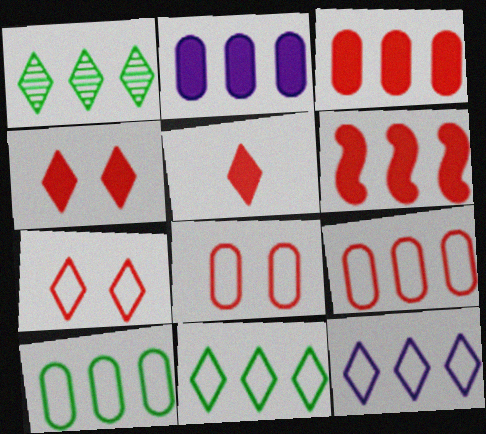[]